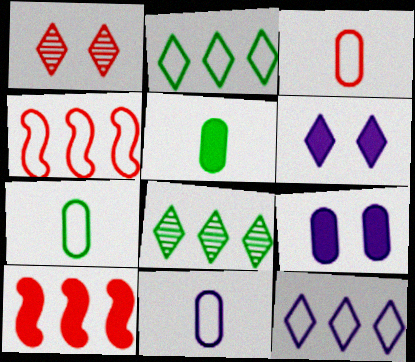[[1, 3, 10], 
[3, 7, 11], 
[5, 6, 10]]